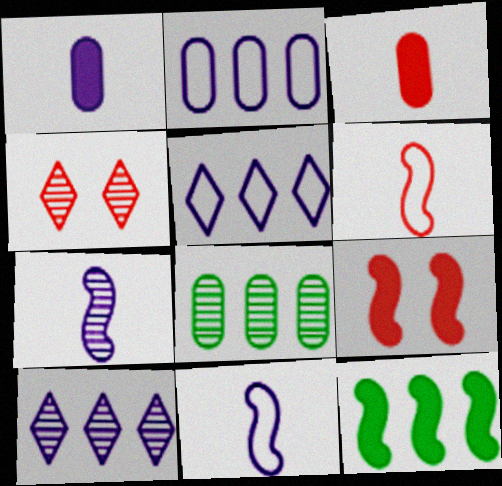[[4, 7, 8]]